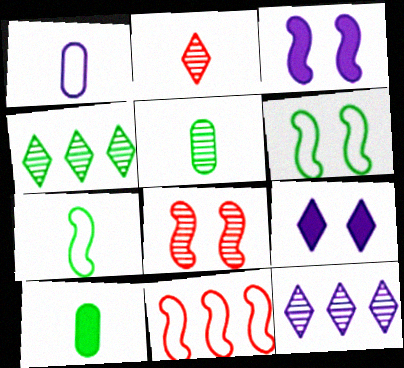[[1, 3, 12], 
[3, 6, 8], 
[4, 6, 10], 
[5, 8, 12], 
[5, 9, 11]]